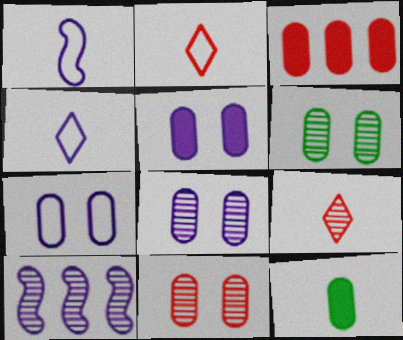[[1, 9, 12], 
[3, 5, 12], 
[4, 5, 10], 
[5, 7, 8], 
[6, 8, 11], 
[6, 9, 10]]